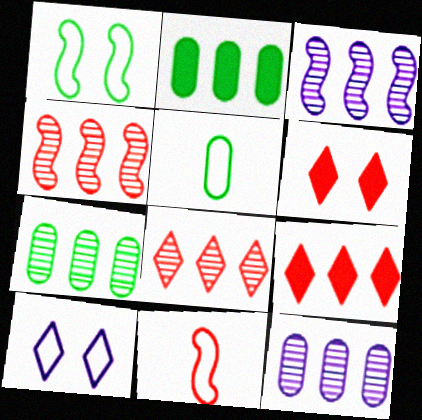[[3, 5, 6], 
[3, 7, 8]]